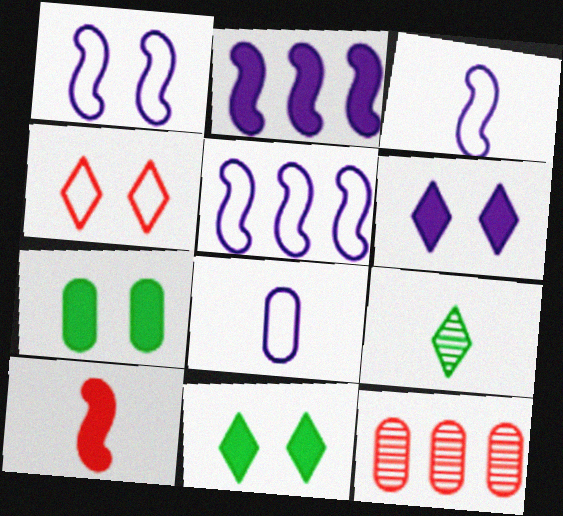[[1, 3, 5], 
[3, 11, 12], 
[4, 10, 12], 
[7, 8, 12], 
[8, 9, 10]]